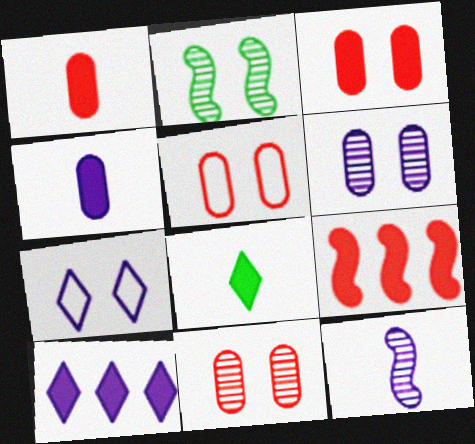[[2, 3, 7], 
[3, 5, 11]]